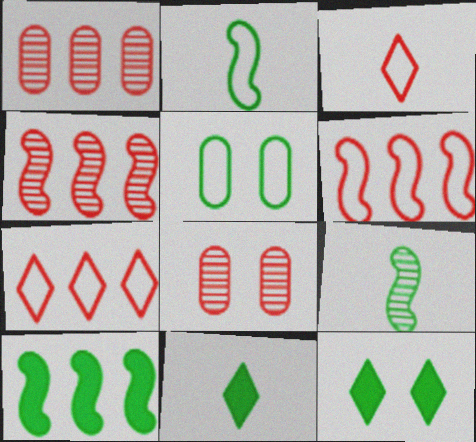[]